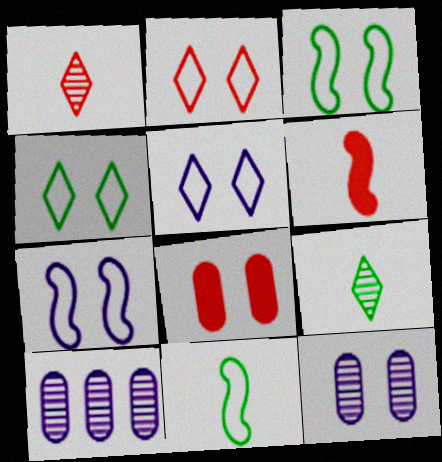[[2, 4, 5], 
[4, 6, 10]]